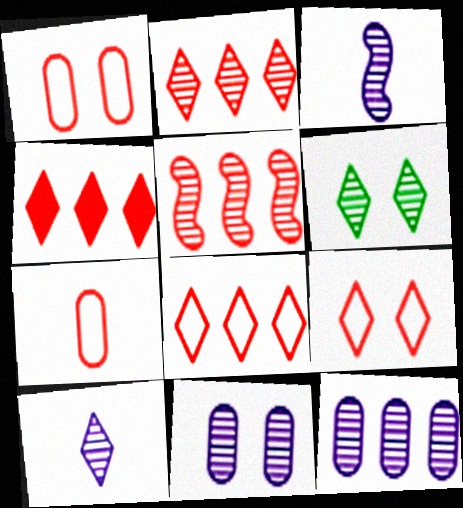[[2, 4, 8], 
[2, 6, 10]]